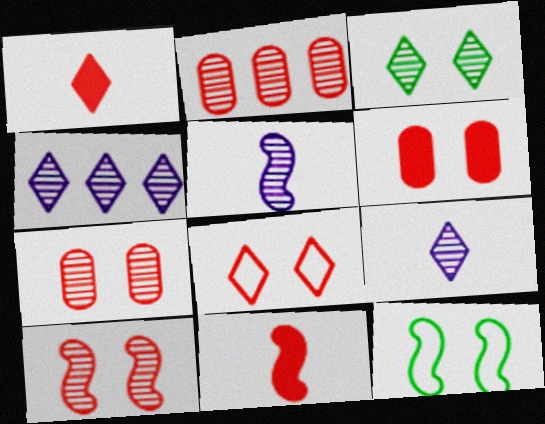[[2, 3, 5], 
[2, 8, 11], 
[6, 8, 10]]